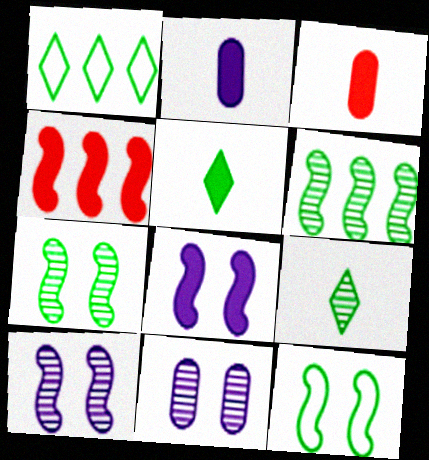[[1, 3, 10]]